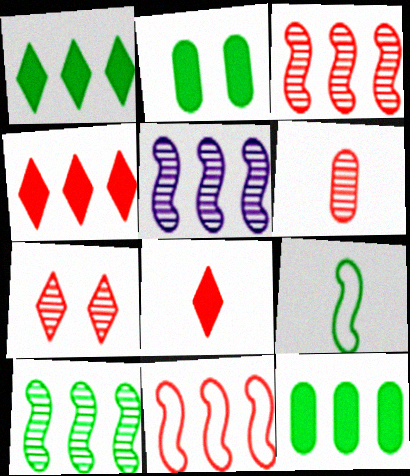[[3, 5, 10], 
[3, 6, 7]]